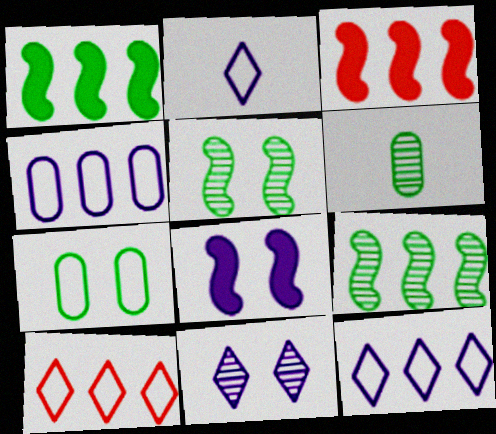[[6, 8, 10]]